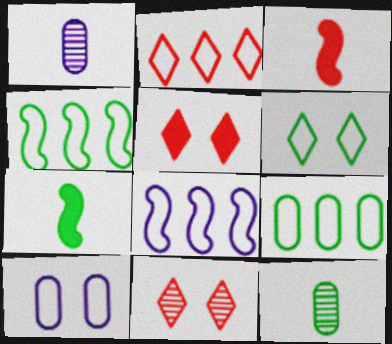[[1, 4, 5], 
[2, 8, 9], 
[5, 8, 12]]